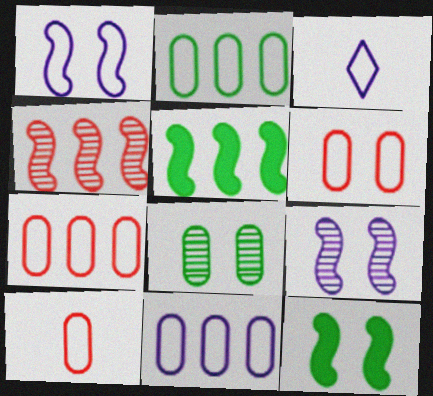[[1, 3, 11], 
[2, 7, 11], 
[6, 7, 10]]